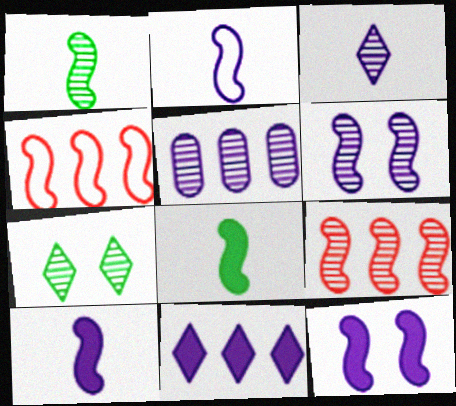[[1, 4, 12], 
[1, 6, 9], 
[3, 5, 6], 
[4, 6, 8]]